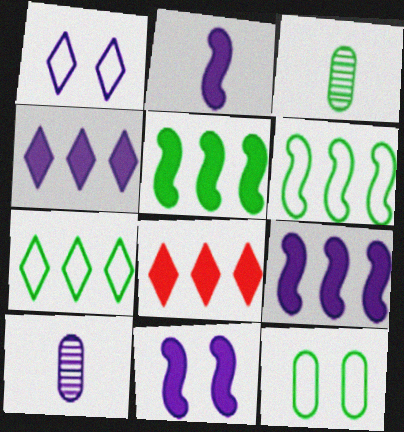[[1, 9, 10], 
[2, 9, 11]]